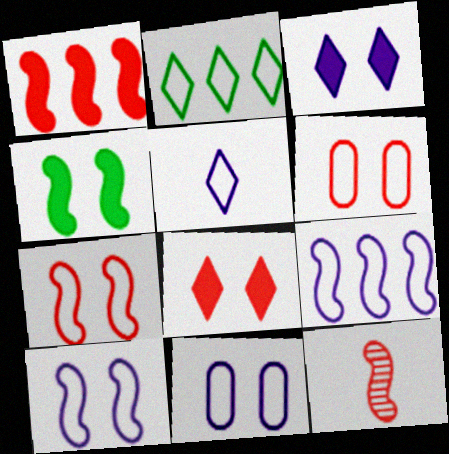[[1, 7, 12], 
[4, 9, 12], 
[5, 9, 11]]